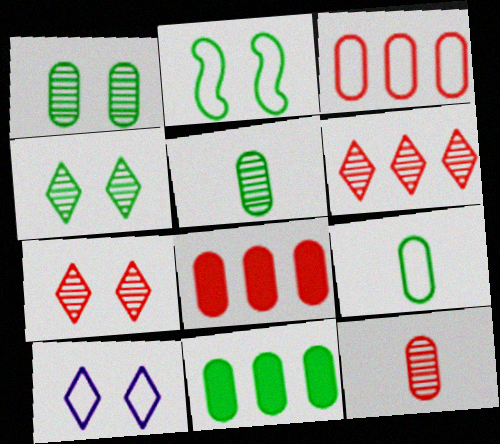[[1, 9, 11]]